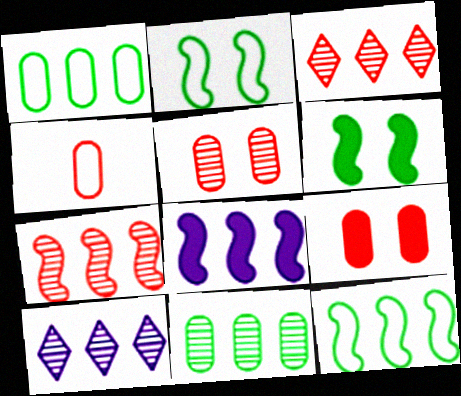[[1, 3, 8], 
[4, 6, 10], 
[7, 8, 12], 
[7, 10, 11]]